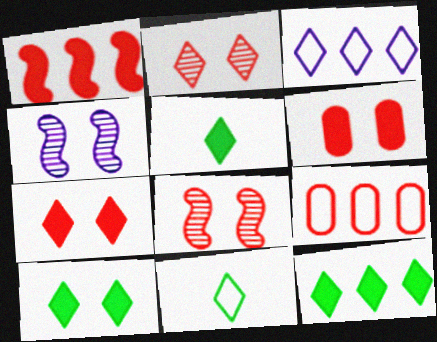[[2, 3, 5], 
[4, 5, 9], 
[5, 10, 12]]